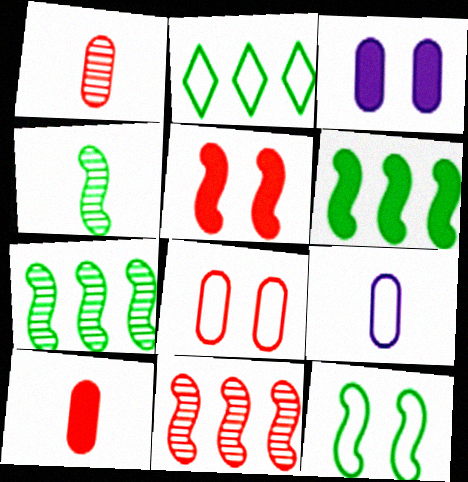[[4, 6, 12]]